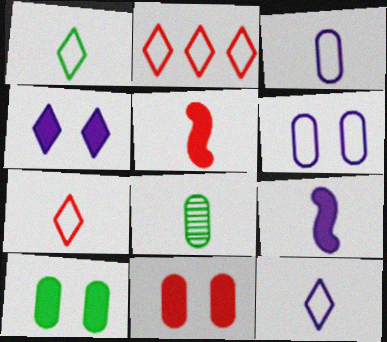[[1, 7, 12], 
[5, 8, 12], 
[7, 8, 9]]